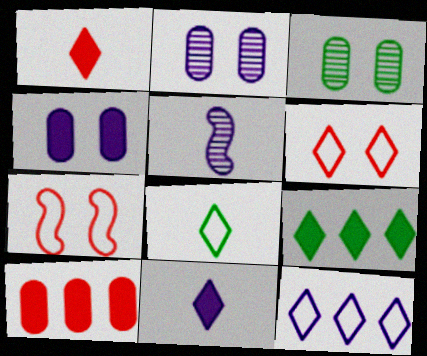[[4, 5, 12], 
[6, 8, 12]]